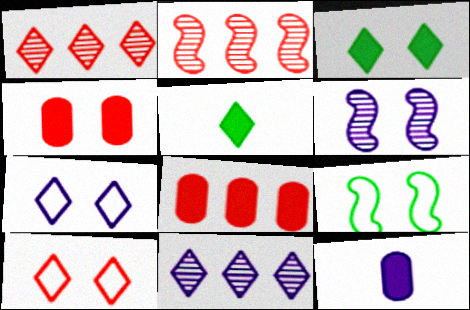[[1, 5, 7], 
[1, 9, 12], 
[5, 10, 11]]